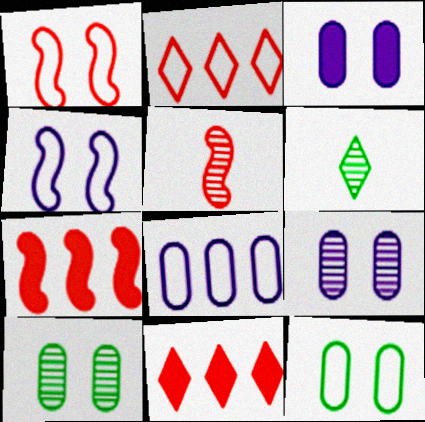[[1, 5, 7]]